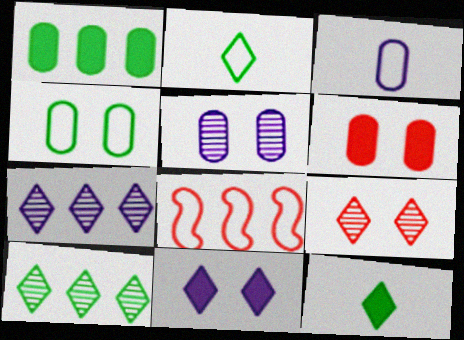[[1, 7, 8], 
[4, 5, 6], 
[5, 8, 12]]